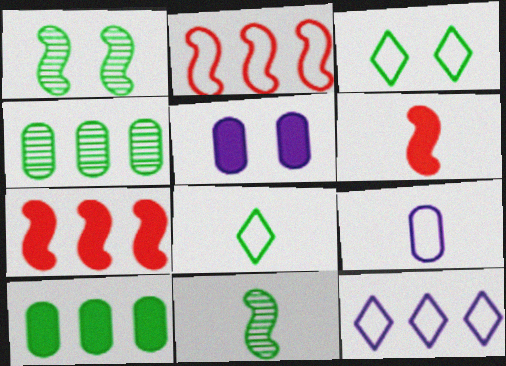[[1, 8, 10], 
[2, 3, 9], 
[3, 10, 11], 
[4, 7, 12]]